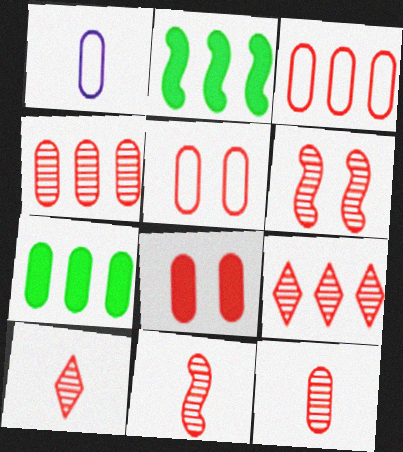[[3, 8, 12], 
[4, 6, 10], 
[6, 9, 12], 
[10, 11, 12]]